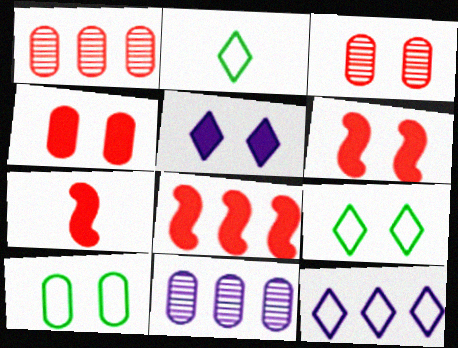[[2, 6, 11], 
[6, 7, 8], 
[7, 9, 11]]